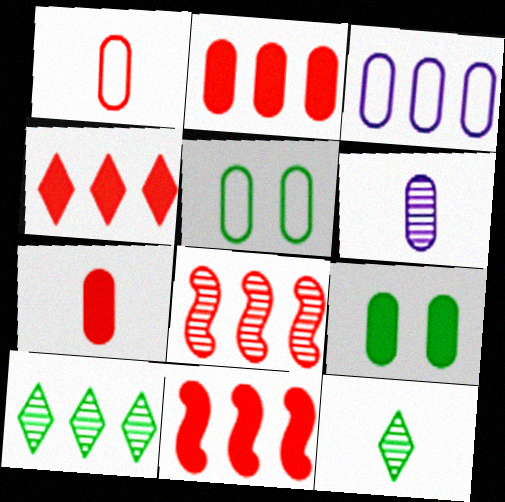[[1, 3, 5], 
[2, 4, 11], 
[2, 5, 6], 
[3, 10, 11]]